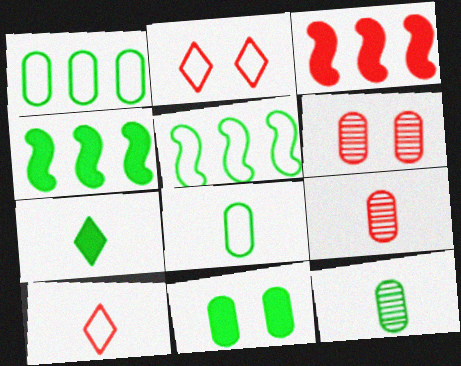[[1, 11, 12], 
[2, 3, 9], 
[3, 6, 10], 
[4, 7, 11]]